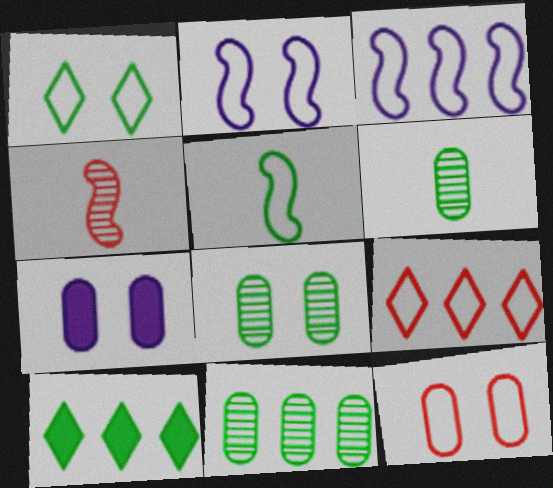[[1, 2, 12], 
[5, 8, 10], 
[6, 8, 11], 
[7, 8, 12]]